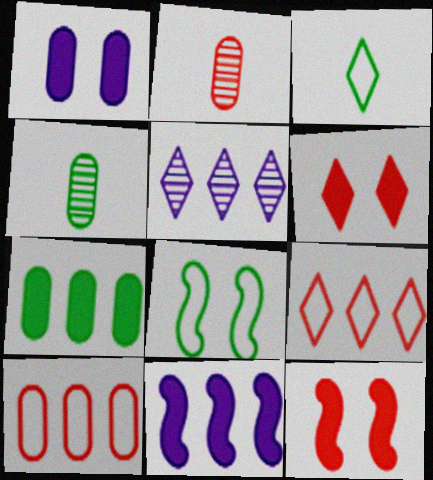[[1, 4, 10], 
[2, 9, 12], 
[3, 5, 6]]